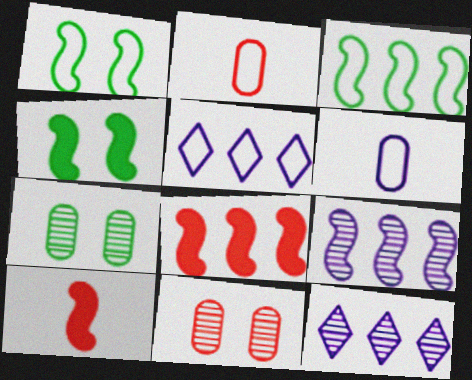[[1, 2, 5], 
[1, 9, 10], 
[2, 4, 12], 
[3, 8, 9], 
[5, 7, 10]]